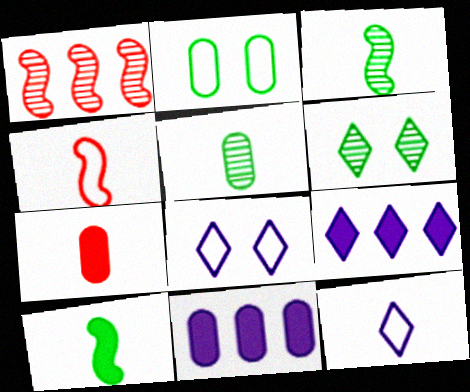[[3, 7, 12], 
[4, 6, 11]]